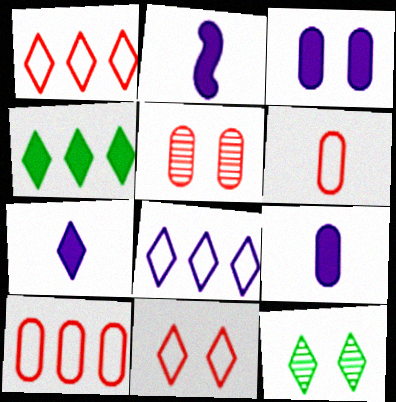[[1, 7, 12], 
[2, 7, 9], 
[2, 10, 12]]